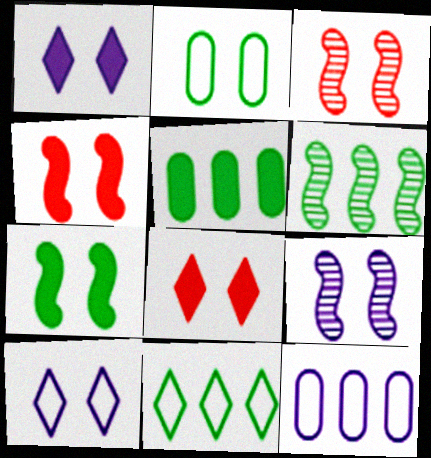[[1, 2, 3], 
[2, 8, 9], 
[5, 6, 11]]